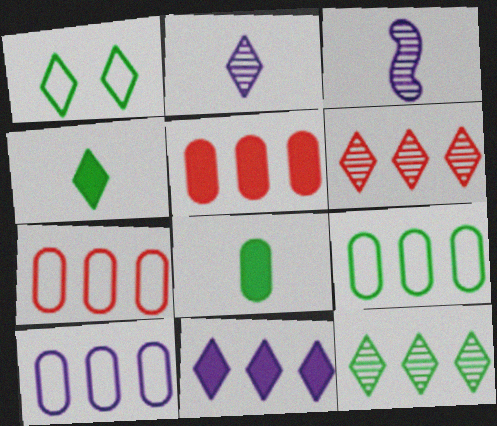[[1, 3, 5], 
[1, 4, 12], 
[7, 9, 10]]